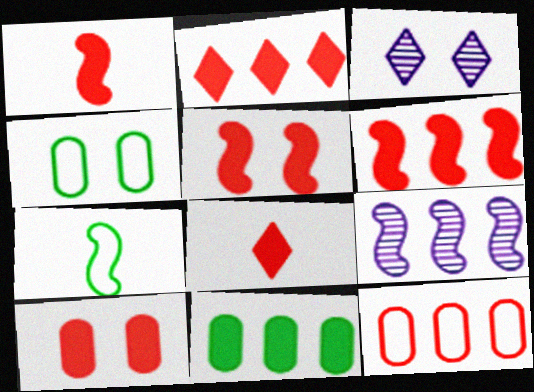[[1, 2, 10], 
[1, 5, 6], 
[3, 4, 5], 
[4, 8, 9], 
[5, 7, 9], 
[6, 8, 10]]